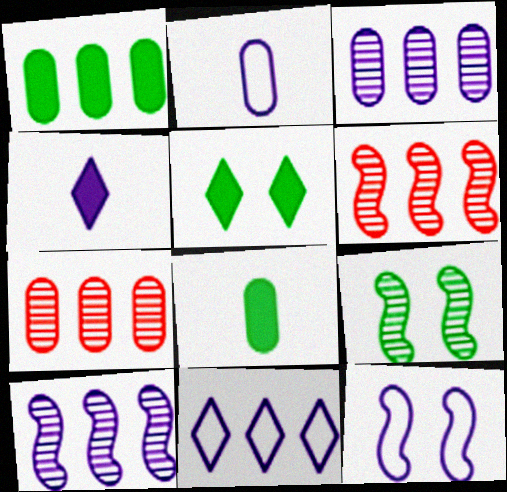[[1, 6, 11], 
[2, 5, 6], 
[2, 11, 12], 
[3, 4, 12]]